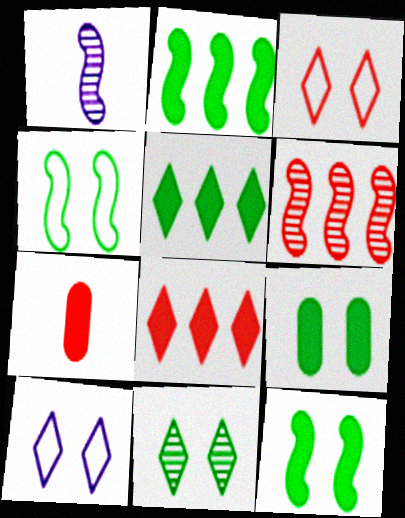[[3, 6, 7], 
[4, 9, 11]]